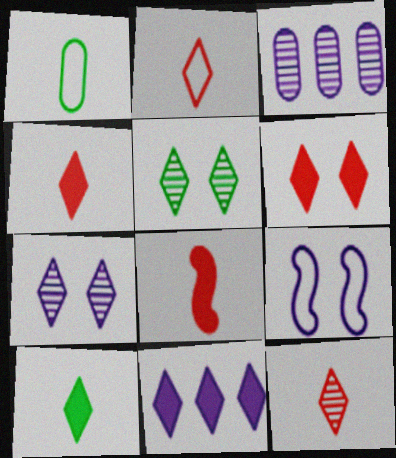[[2, 4, 12], 
[2, 5, 11], 
[6, 10, 11]]